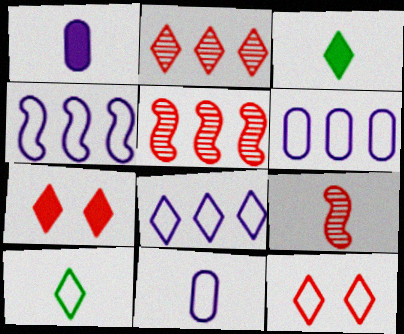[[1, 9, 10], 
[3, 9, 11], 
[4, 6, 8], 
[8, 10, 12]]